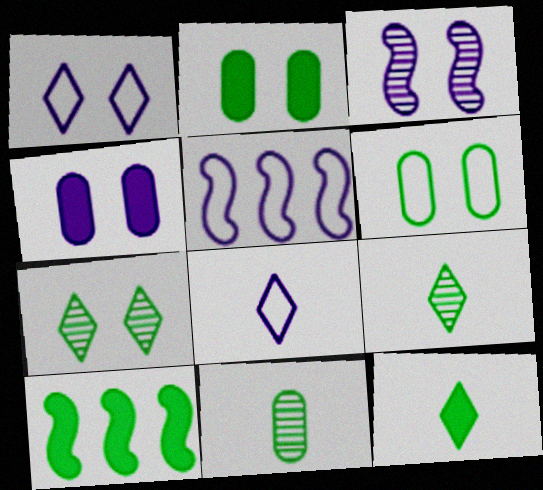[[1, 3, 4], 
[2, 10, 12], 
[6, 9, 10]]